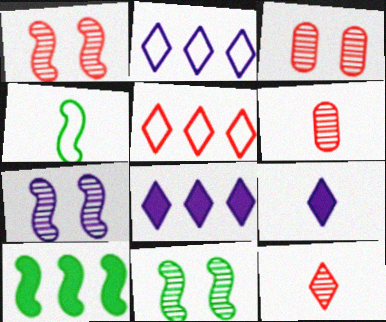[[1, 7, 11], 
[3, 4, 8], 
[4, 6, 9], 
[4, 10, 11]]